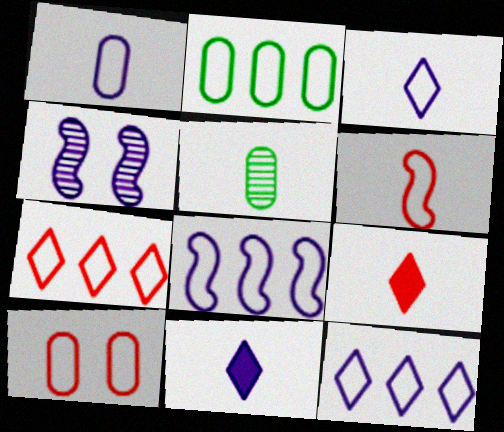[[1, 2, 10], 
[2, 4, 9], 
[2, 7, 8], 
[5, 6, 11], 
[6, 7, 10]]